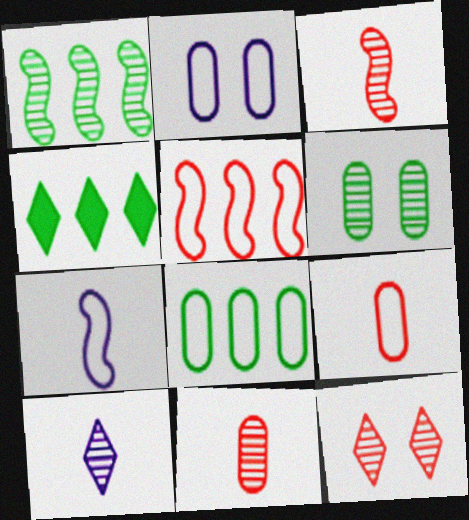[[1, 4, 8], 
[2, 3, 4], 
[2, 8, 9]]